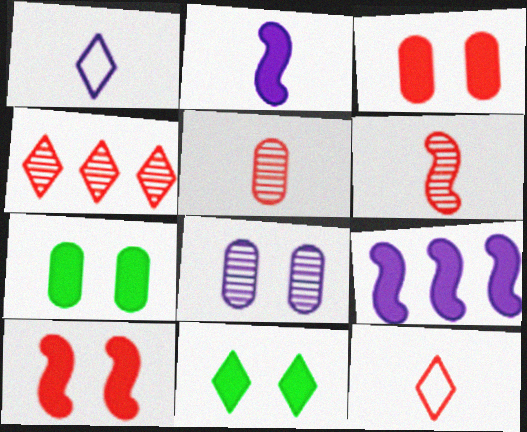[[1, 4, 11], 
[1, 8, 9]]